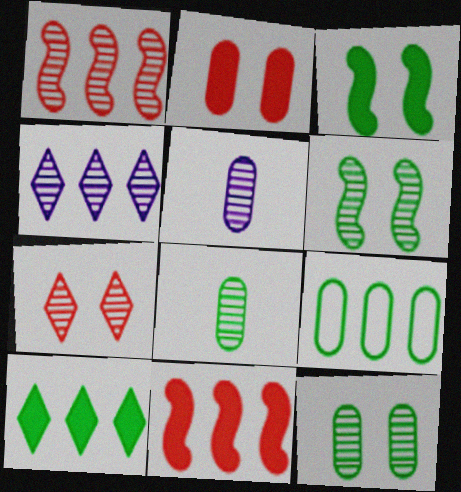[[2, 5, 9], 
[4, 9, 11]]